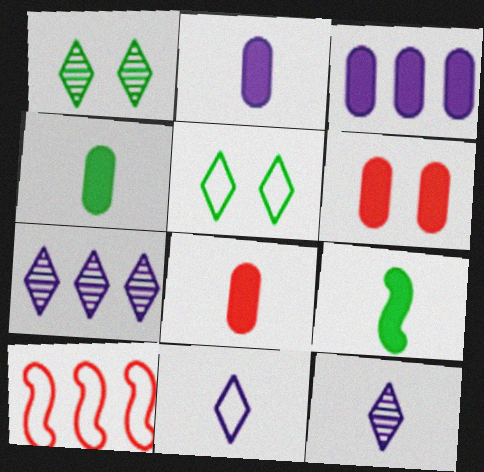[[1, 2, 10], 
[2, 4, 8], 
[3, 4, 6]]